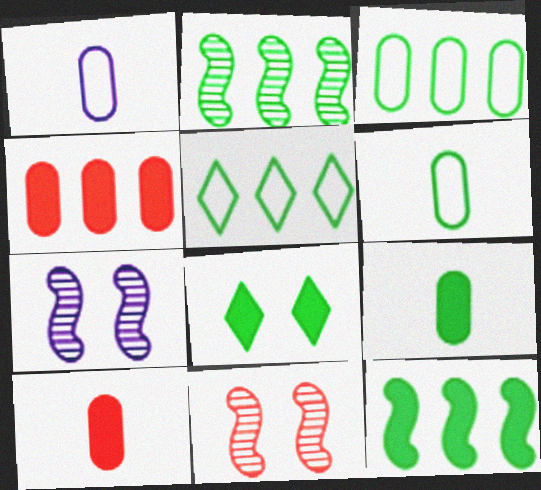[[2, 6, 8], 
[5, 7, 10], 
[8, 9, 12]]